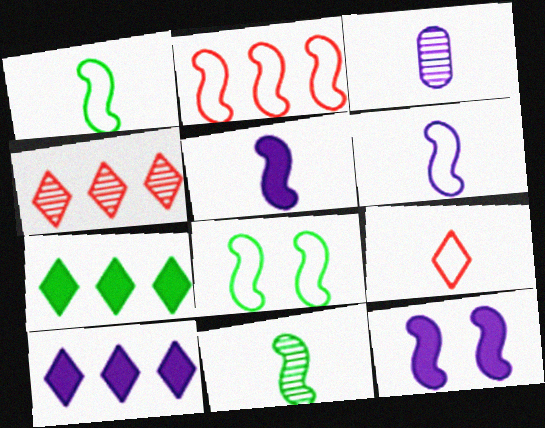[[2, 6, 8], 
[2, 11, 12]]